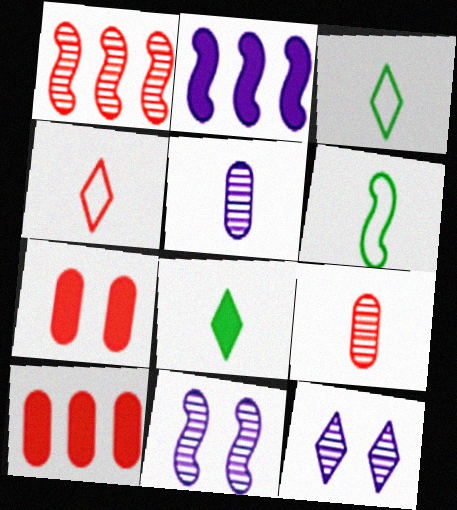[[1, 4, 7], 
[2, 7, 8], 
[3, 10, 11], 
[6, 10, 12]]